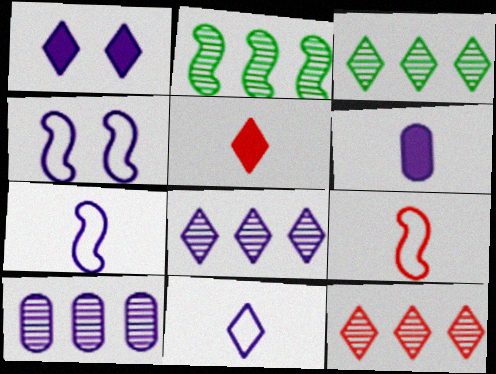[[1, 7, 10], 
[1, 8, 11], 
[2, 10, 12], 
[3, 8, 12], 
[4, 6, 8]]